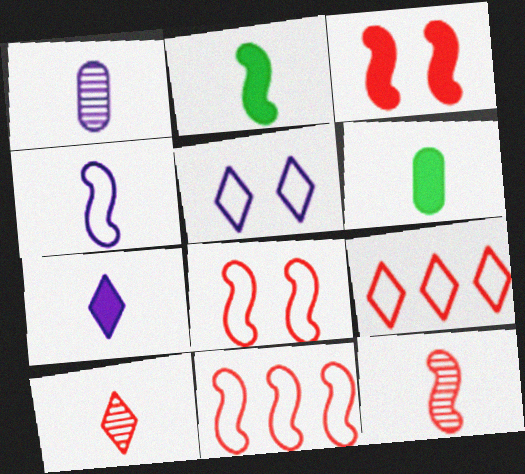[[1, 4, 7], 
[2, 4, 12], 
[3, 11, 12], 
[4, 6, 10]]